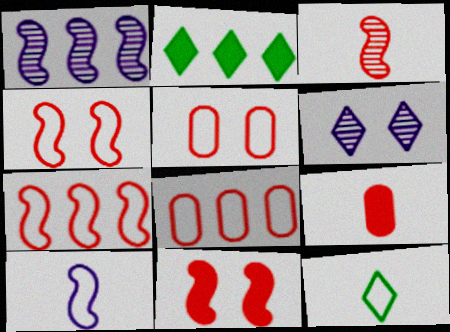[[1, 2, 8], 
[3, 7, 11]]